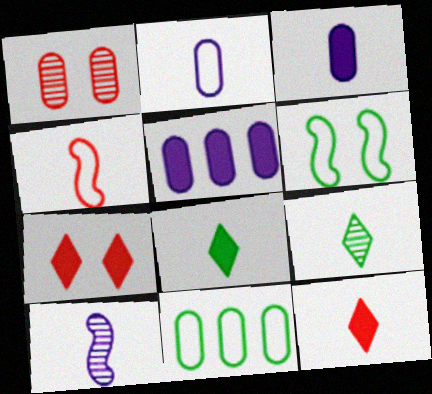[[1, 3, 11], 
[3, 4, 9], 
[7, 10, 11]]